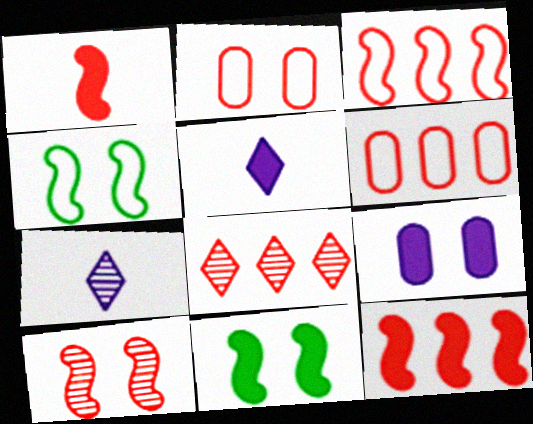[[1, 2, 8], 
[1, 3, 10], 
[6, 7, 11], 
[6, 8, 12]]